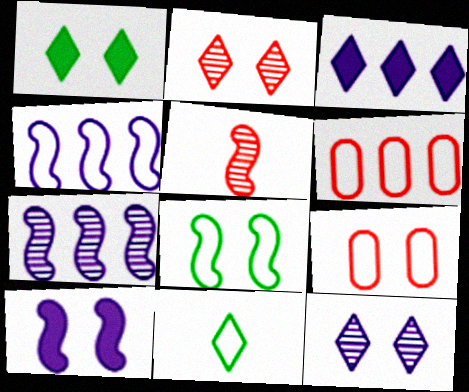[[2, 3, 11], 
[4, 9, 11]]